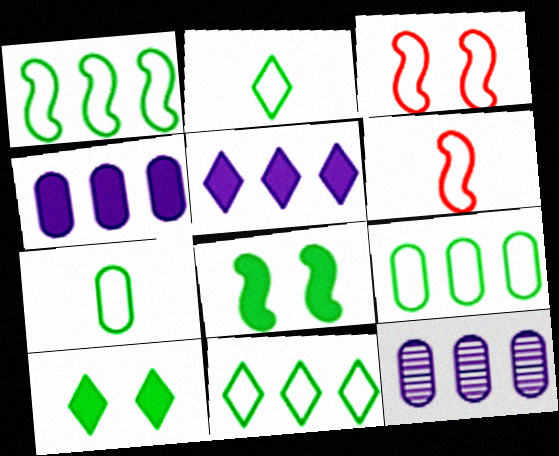[[1, 9, 11], 
[6, 10, 12]]